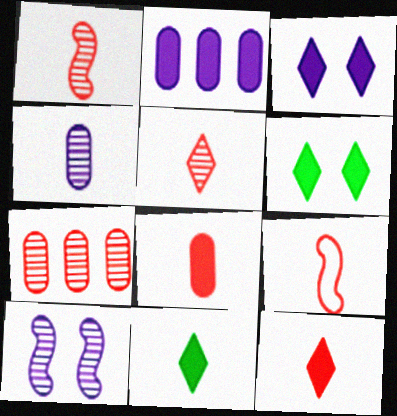[[4, 9, 11], 
[5, 8, 9]]